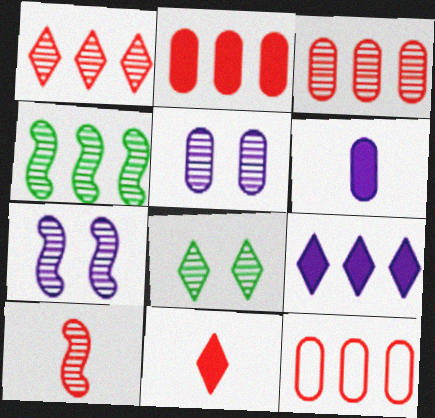[[2, 3, 12], 
[4, 7, 10], 
[4, 9, 12]]